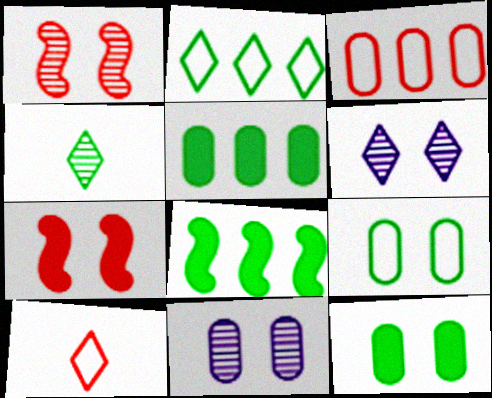[[4, 8, 9], 
[6, 7, 9], 
[8, 10, 11]]